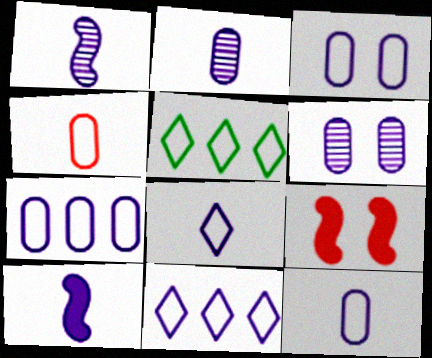[[2, 5, 9], 
[2, 8, 10], 
[3, 7, 12], 
[6, 10, 11]]